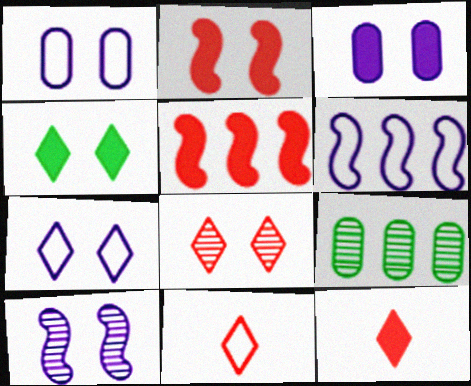[[2, 3, 4], 
[3, 7, 10], 
[4, 7, 8]]